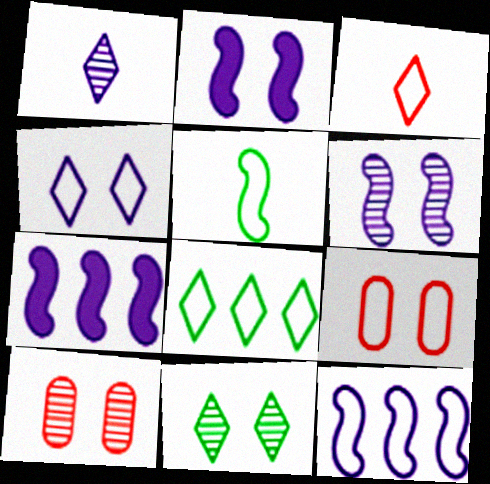[[2, 9, 11], 
[3, 4, 8], 
[6, 10, 11]]